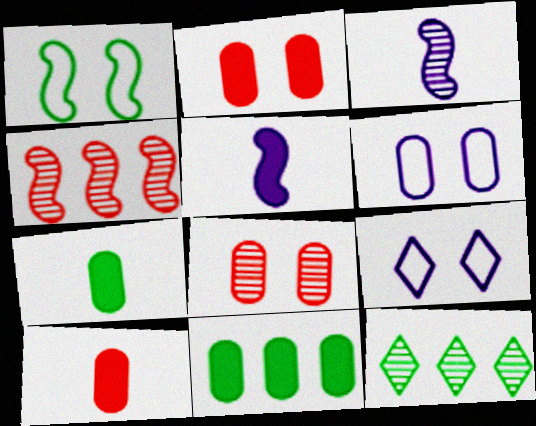[[1, 4, 5], 
[1, 7, 12], 
[3, 8, 12], 
[4, 7, 9]]